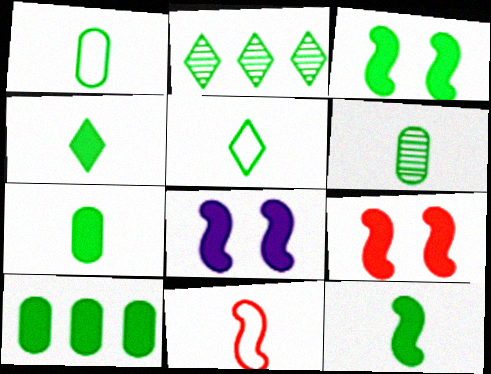[[1, 2, 3], 
[1, 6, 7], 
[3, 4, 10], 
[3, 8, 9], 
[4, 7, 12], 
[5, 6, 12]]